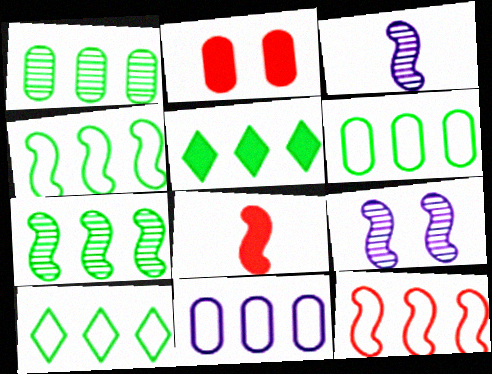[[1, 4, 5], 
[2, 3, 10], 
[4, 6, 10], 
[4, 8, 9], 
[5, 6, 7], 
[10, 11, 12]]